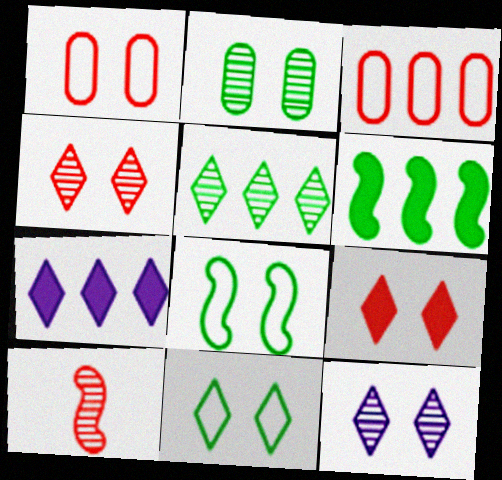[[3, 9, 10], 
[9, 11, 12]]